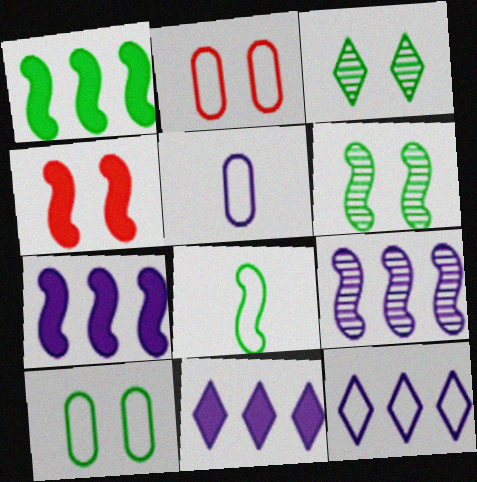[[1, 6, 8], 
[2, 8, 12], 
[4, 8, 9]]